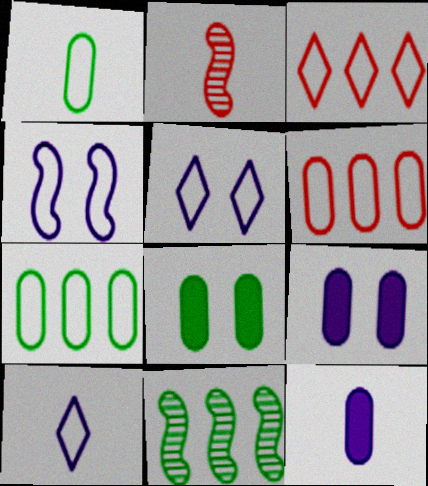[[1, 3, 4]]